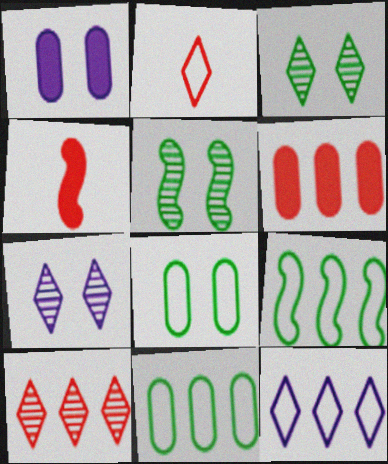[[4, 7, 11]]